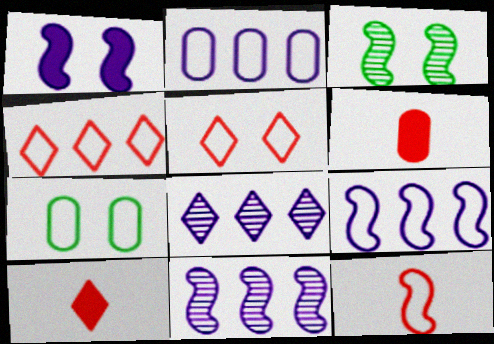[[2, 3, 10], 
[7, 10, 11]]